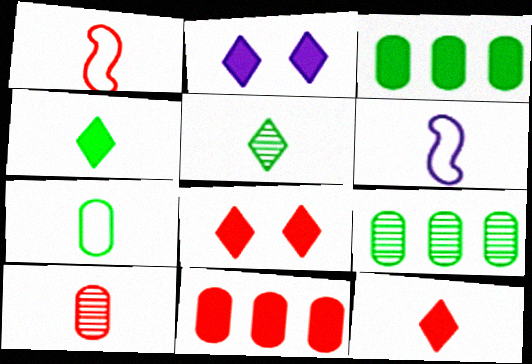[[1, 2, 9], 
[1, 10, 12], 
[4, 6, 10], 
[6, 8, 9]]